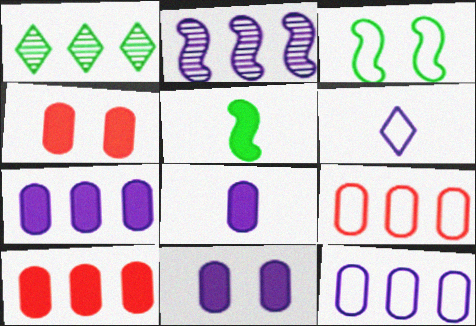[[2, 6, 11], 
[3, 6, 9], 
[7, 8, 11]]